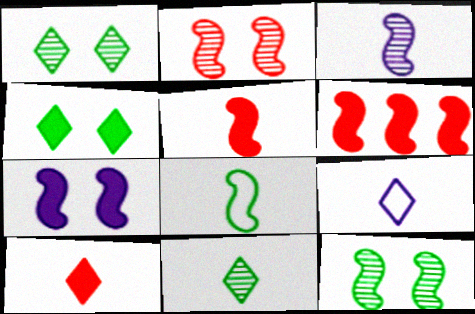[[3, 5, 8], 
[9, 10, 11]]